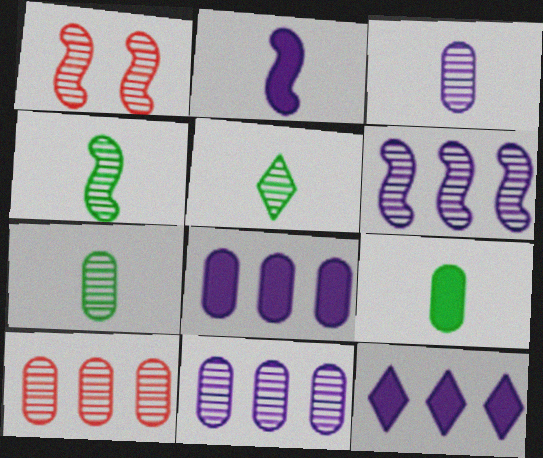[[1, 4, 6], 
[1, 5, 11], 
[4, 5, 7]]